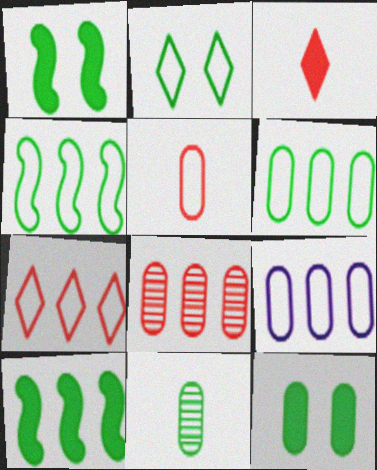[[2, 10, 11], 
[4, 7, 9], 
[6, 11, 12]]